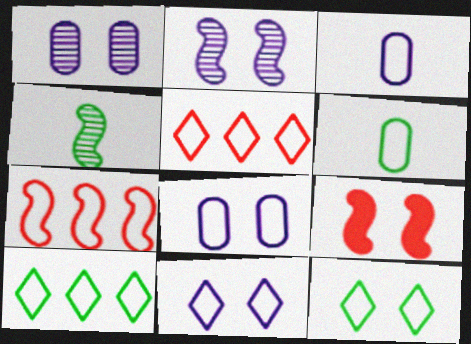[[1, 9, 12], 
[3, 7, 12], 
[6, 7, 11]]